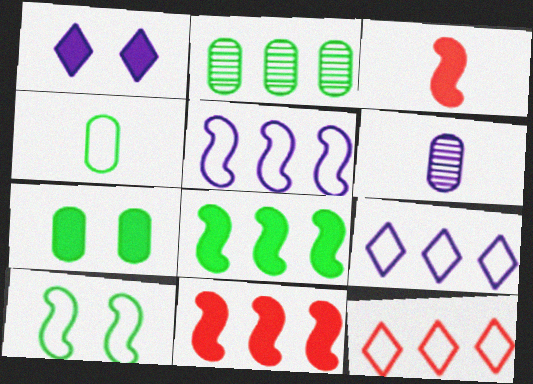[[1, 5, 6], 
[2, 4, 7], 
[2, 9, 11]]